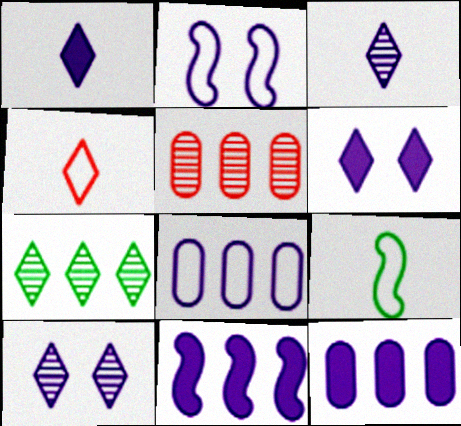[[2, 3, 12], 
[4, 6, 7], 
[5, 6, 9]]